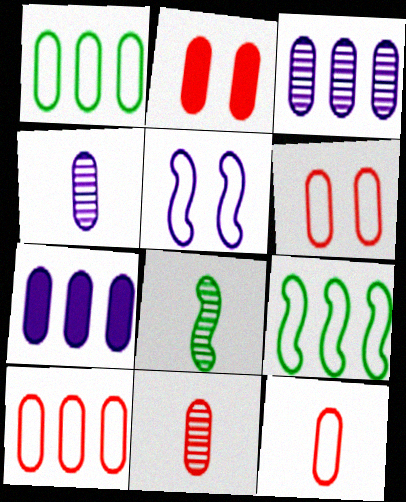[[1, 2, 4], 
[2, 10, 11], 
[6, 10, 12]]